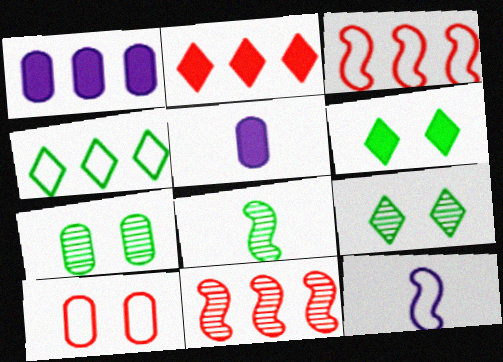[[1, 4, 11], 
[2, 7, 12], 
[3, 5, 9], 
[4, 10, 12]]